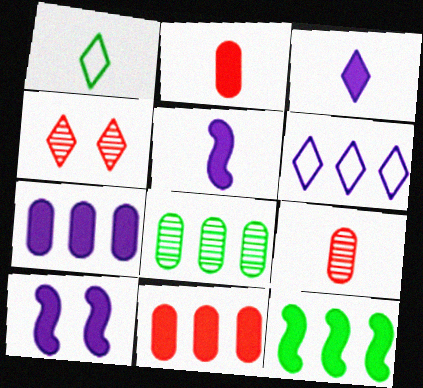[[1, 5, 9], 
[3, 7, 10]]